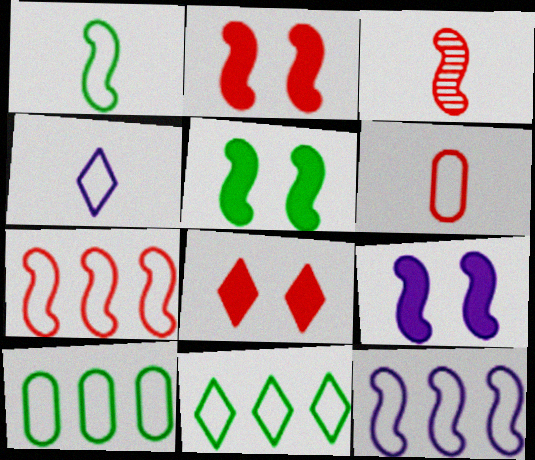[[1, 4, 6], 
[2, 3, 7], 
[2, 5, 9], 
[3, 5, 12]]